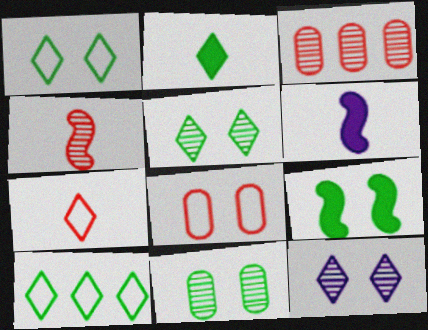[[1, 3, 6], 
[1, 9, 11], 
[2, 5, 10], 
[8, 9, 12]]